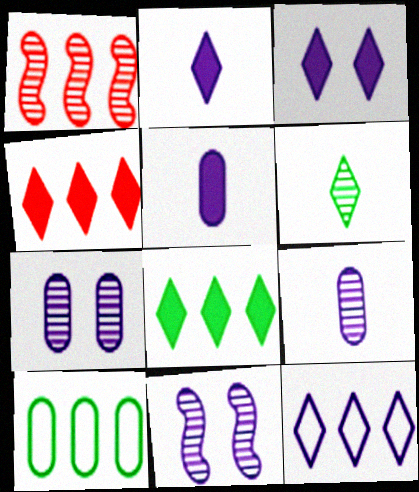[[1, 6, 7], 
[5, 11, 12]]